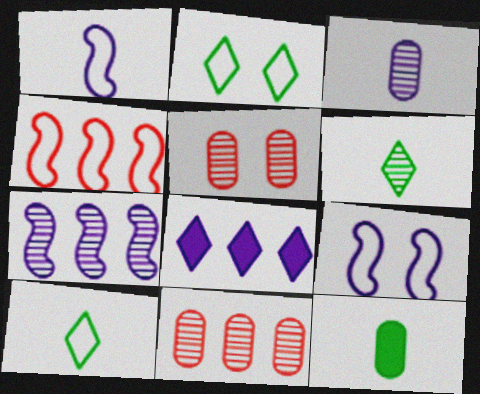[[3, 8, 9], 
[5, 6, 7]]